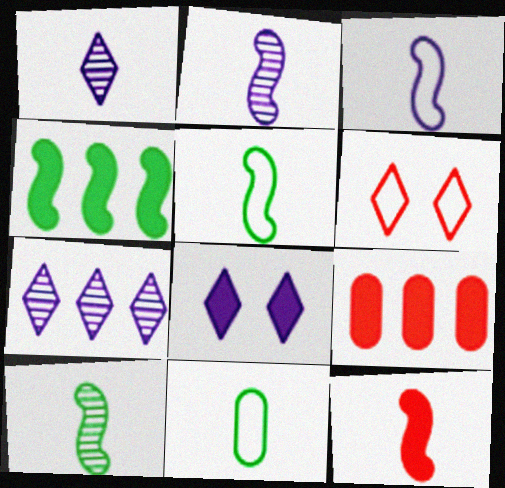[[1, 11, 12], 
[2, 5, 12], 
[3, 10, 12]]